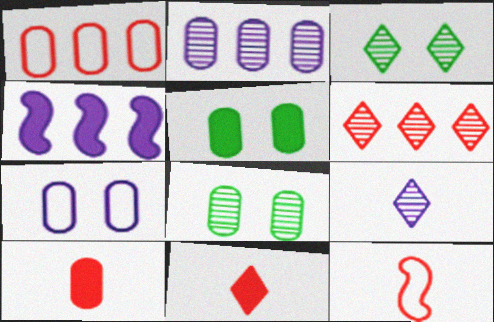[[3, 6, 9], 
[4, 5, 11], 
[4, 7, 9]]